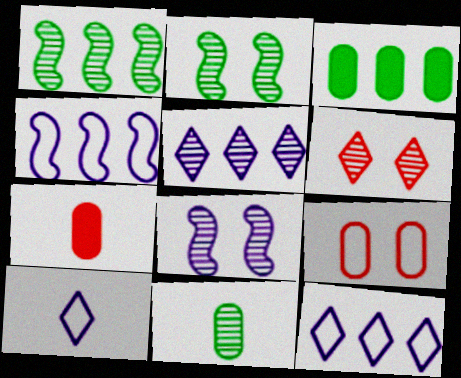[[2, 7, 12]]